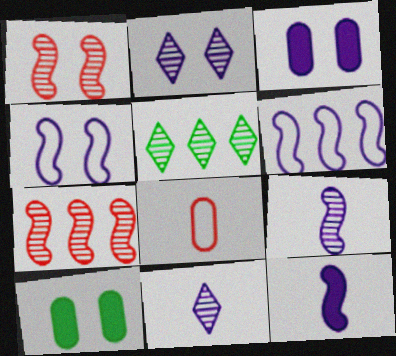[[2, 3, 4], 
[3, 6, 11]]